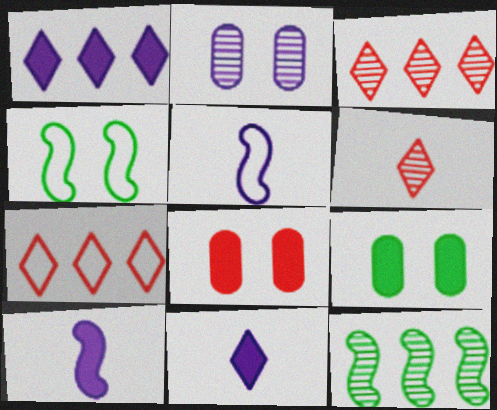[[1, 2, 5], 
[2, 6, 12], 
[3, 5, 9]]